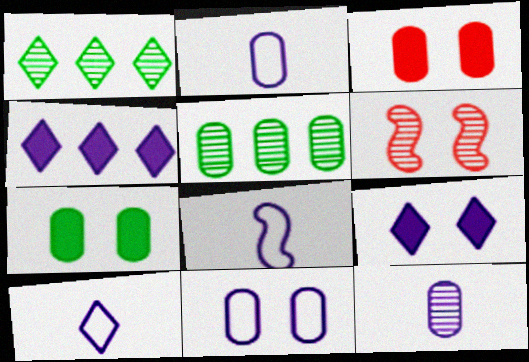[[1, 3, 8], 
[1, 6, 12], 
[2, 3, 5], 
[2, 8, 10]]